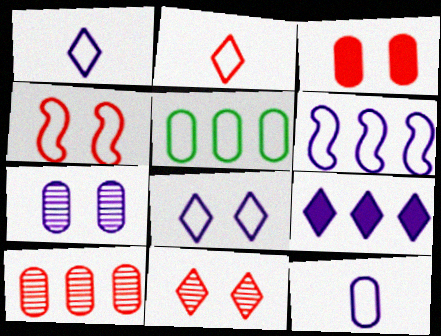[[1, 4, 5], 
[3, 4, 11], 
[6, 8, 12]]